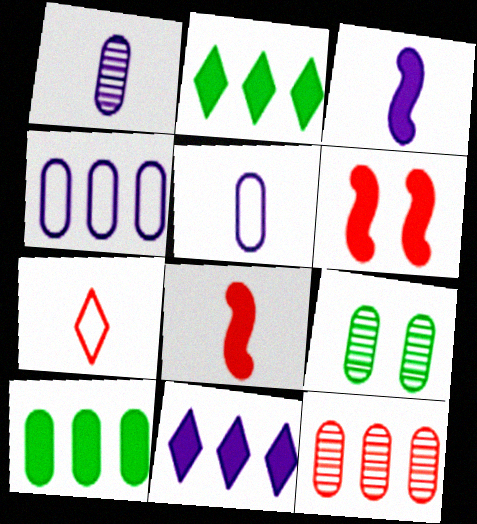[[1, 9, 12], 
[4, 10, 12], 
[6, 7, 12]]